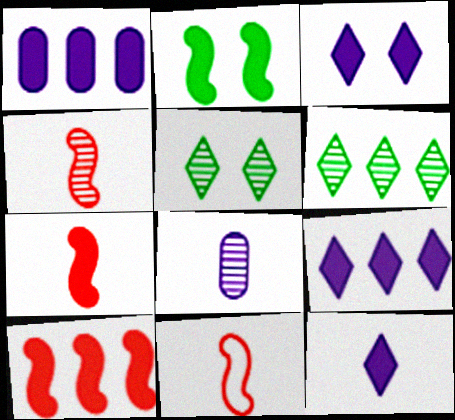[[1, 5, 11], 
[3, 9, 12], 
[4, 7, 11]]